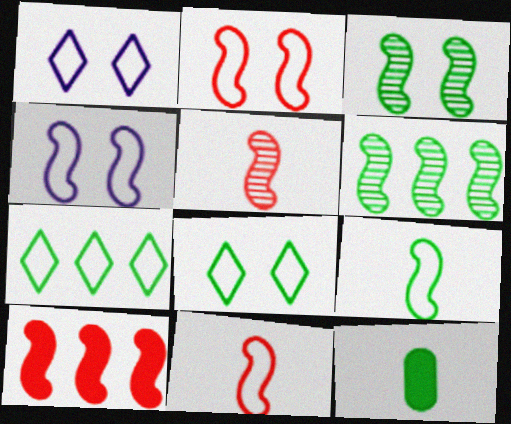[[2, 5, 10], 
[3, 7, 12], 
[6, 8, 12]]